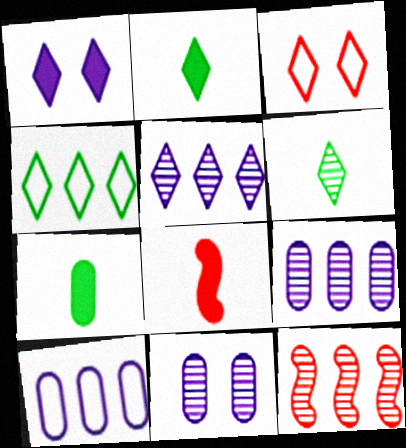[[2, 3, 5], 
[4, 8, 11], 
[6, 11, 12]]